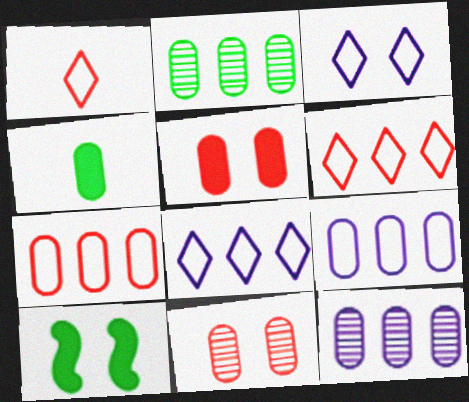[[1, 10, 12], 
[3, 10, 11], 
[4, 9, 11]]